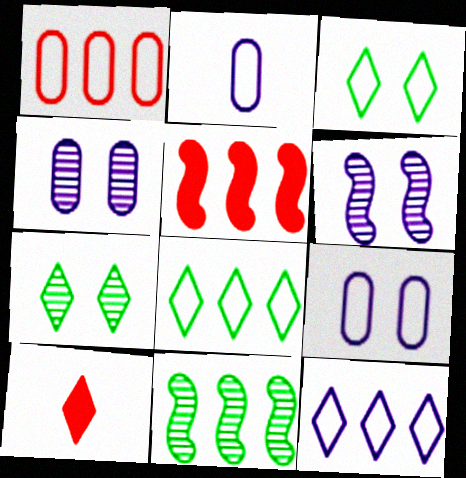[[2, 5, 7], 
[7, 10, 12], 
[9, 10, 11]]